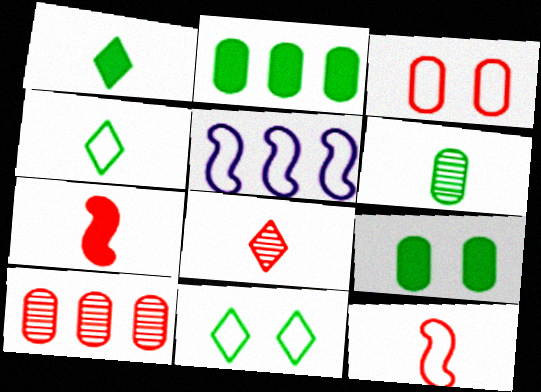[[3, 4, 5], 
[5, 8, 9]]